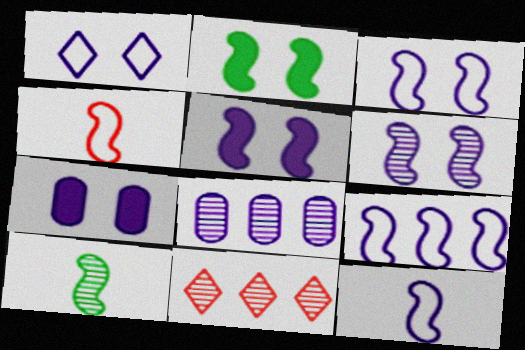[[1, 6, 7], 
[3, 5, 6], 
[3, 9, 12]]